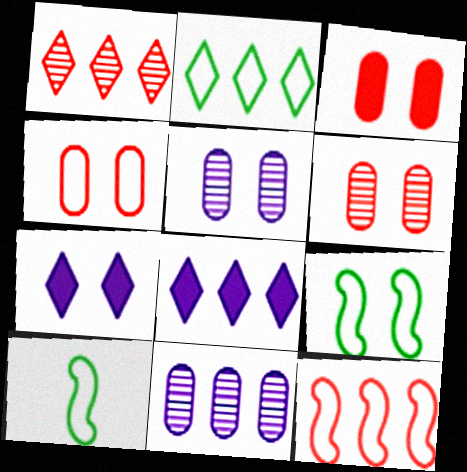[[1, 2, 8], 
[3, 4, 6], 
[6, 7, 9], 
[6, 8, 10]]